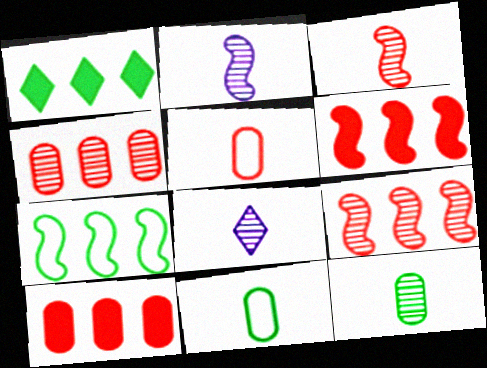[[3, 8, 12]]